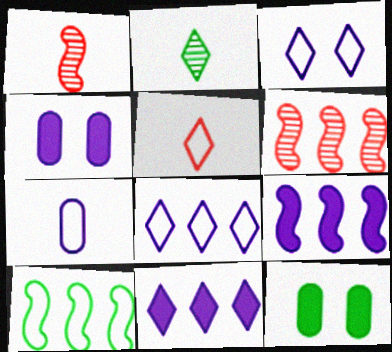[[1, 8, 12], 
[2, 10, 12], 
[6, 9, 10]]